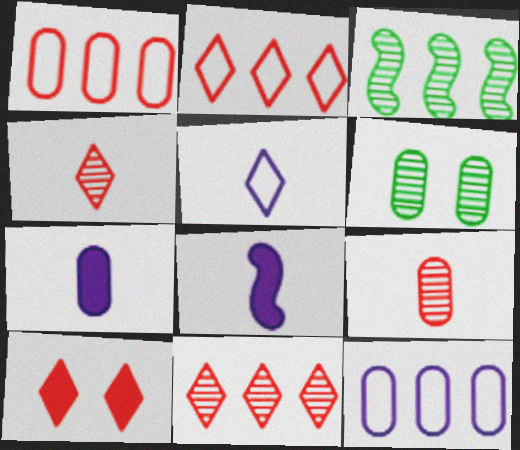[[1, 6, 7], 
[2, 4, 10], 
[2, 6, 8]]